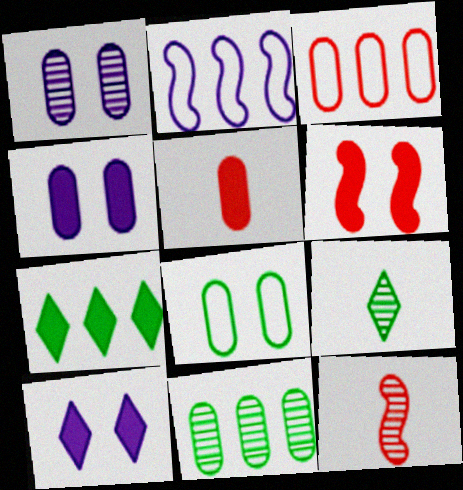[]